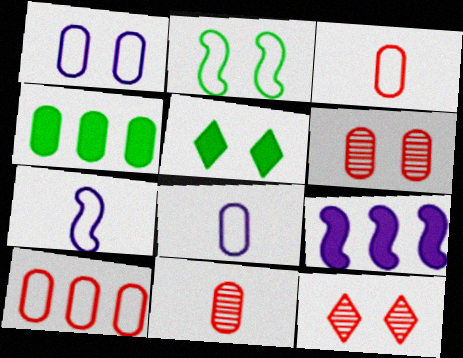[[1, 4, 11], 
[4, 6, 8], 
[4, 7, 12]]